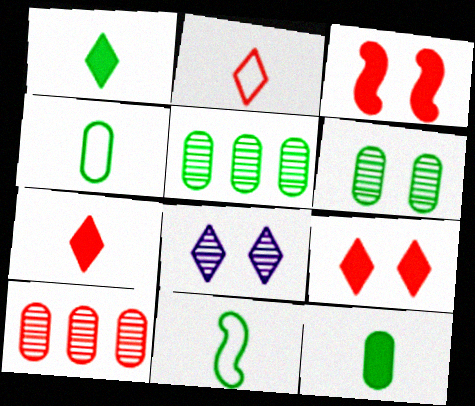[[2, 3, 10]]